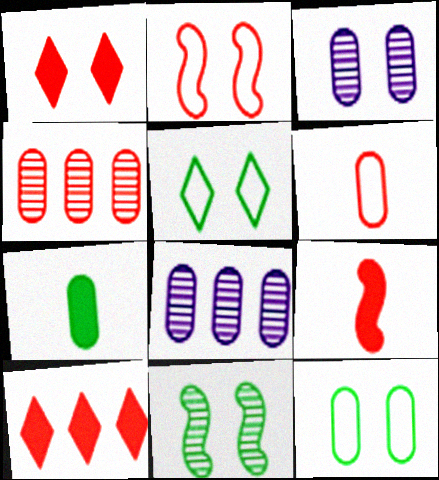[[5, 8, 9]]